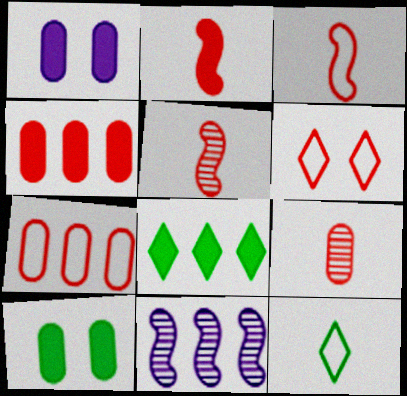[[1, 2, 8], 
[2, 3, 5], 
[3, 6, 7], 
[4, 5, 6], 
[7, 8, 11]]